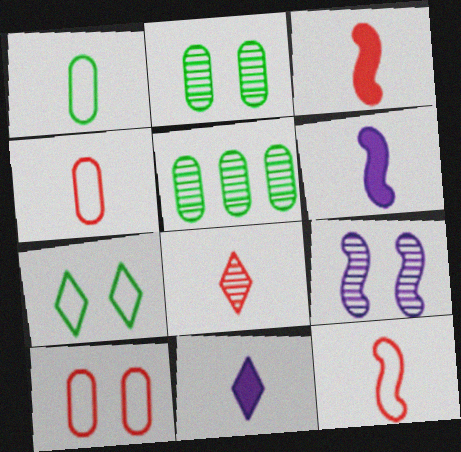[[1, 6, 8], 
[3, 4, 8], 
[5, 8, 9]]